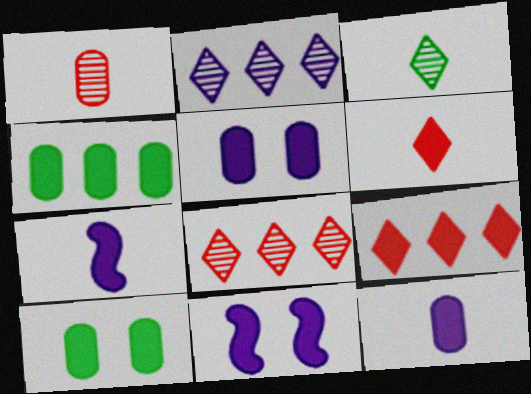[[4, 6, 11], 
[7, 9, 10]]